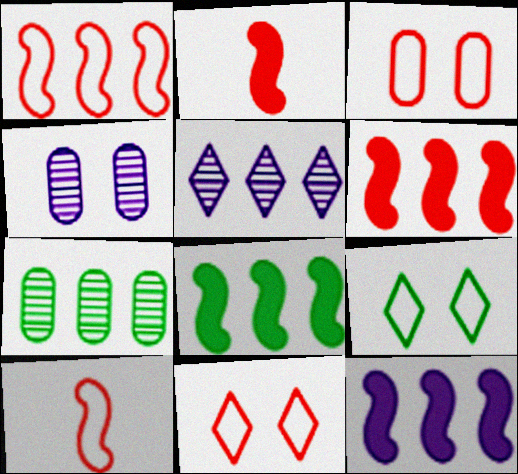[[6, 8, 12]]